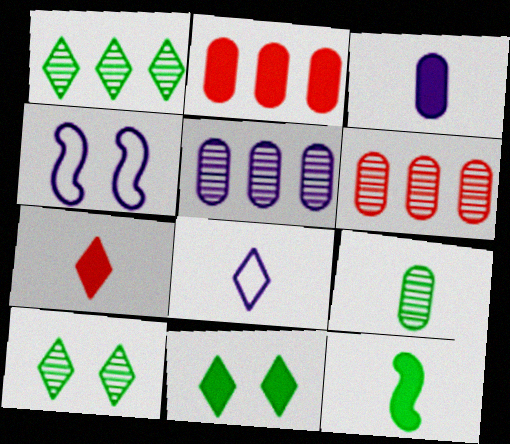[[3, 7, 12]]